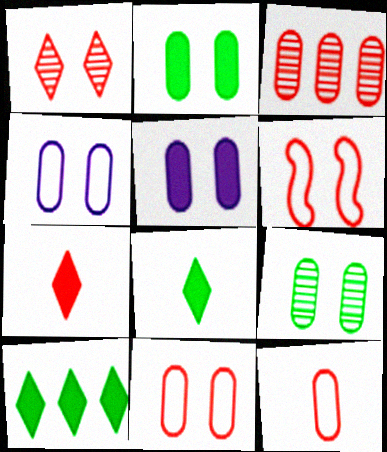[[3, 6, 7], 
[5, 9, 11]]